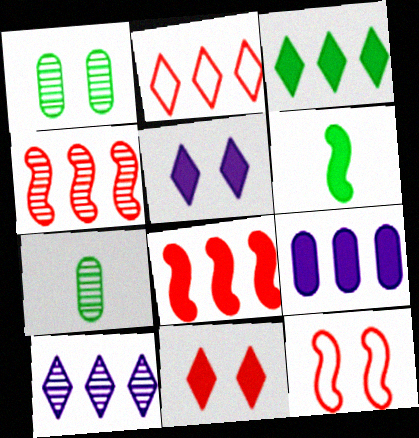[[1, 5, 12], 
[2, 3, 10], 
[3, 8, 9], 
[6, 9, 11]]